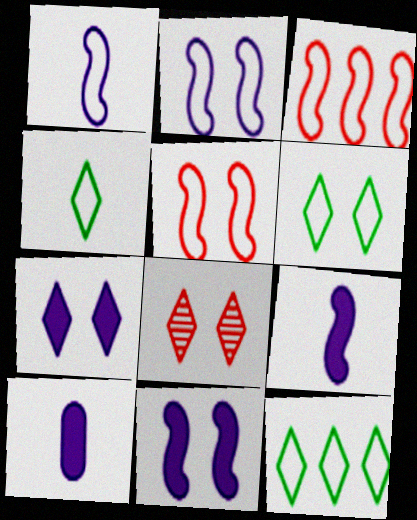[[4, 6, 12], 
[6, 7, 8]]